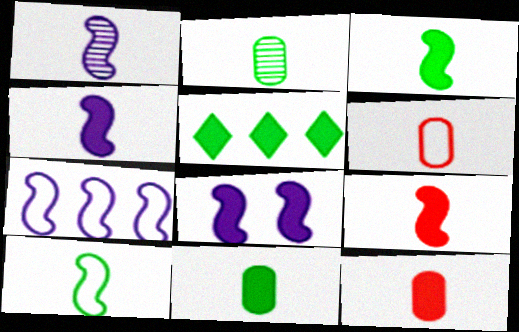[[1, 7, 8], 
[1, 9, 10], 
[3, 4, 9], 
[5, 8, 12]]